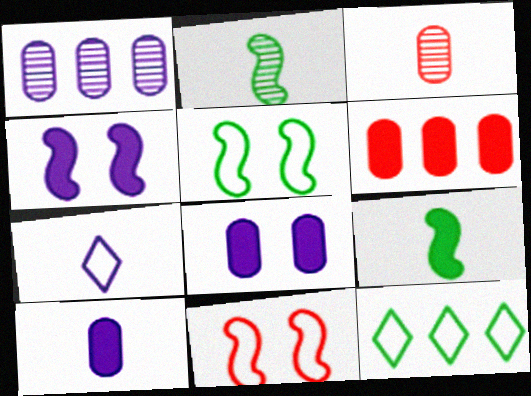[[1, 4, 7], 
[3, 4, 12], 
[3, 7, 9]]